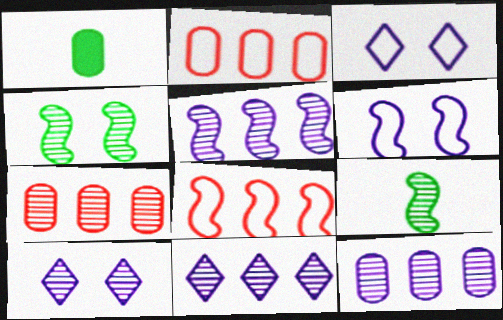[[1, 8, 10], 
[5, 11, 12], 
[7, 9, 10]]